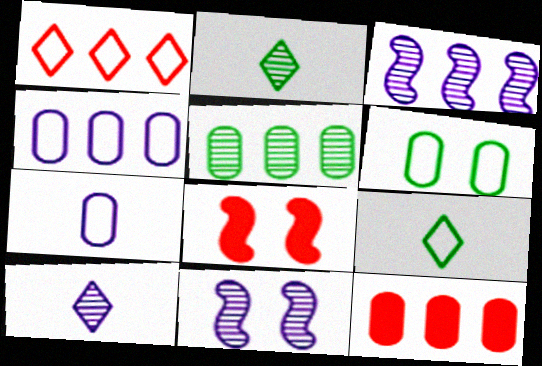[[2, 4, 8], 
[4, 5, 12], 
[9, 11, 12]]